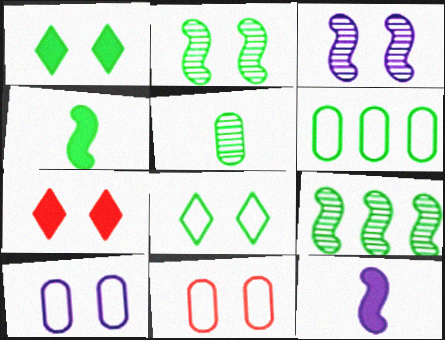[[1, 3, 11], 
[2, 7, 10]]